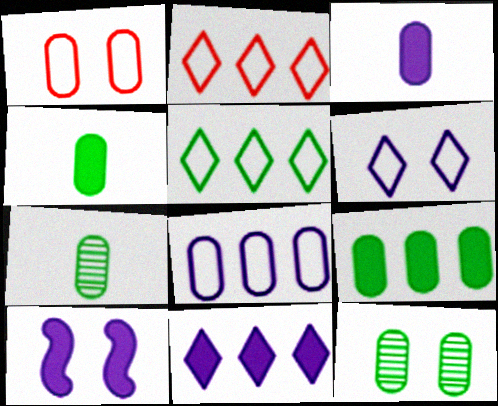[[2, 7, 10], 
[3, 10, 11]]